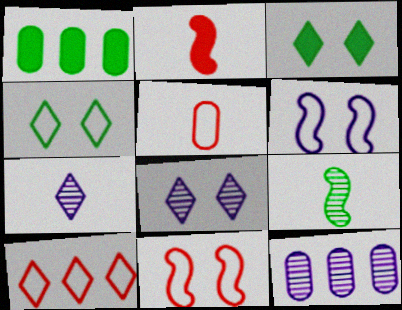[[1, 4, 9], 
[1, 7, 11], 
[2, 4, 12], 
[3, 7, 10], 
[5, 10, 11]]